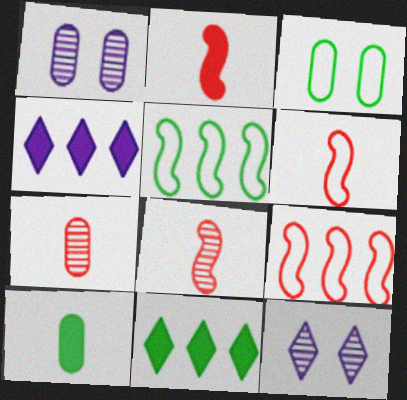[[1, 6, 11], 
[2, 6, 8], 
[3, 4, 8], 
[9, 10, 12]]